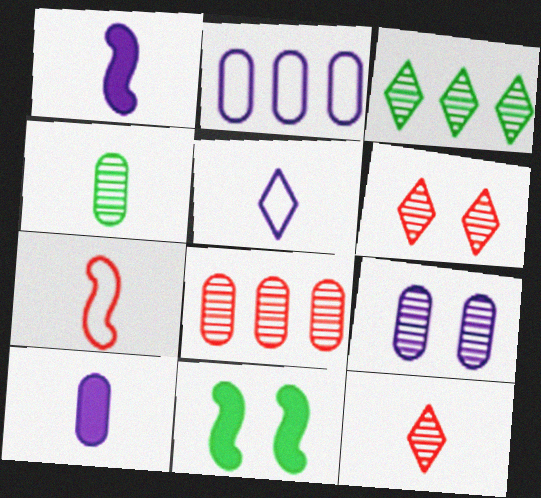[[2, 9, 10], 
[2, 11, 12], 
[4, 8, 9], 
[5, 8, 11]]